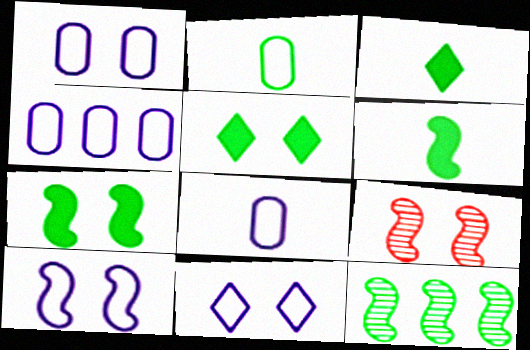[[1, 4, 8], 
[1, 5, 9], 
[1, 10, 11], 
[2, 5, 12], 
[3, 4, 9], 
[7, 9, 10]]